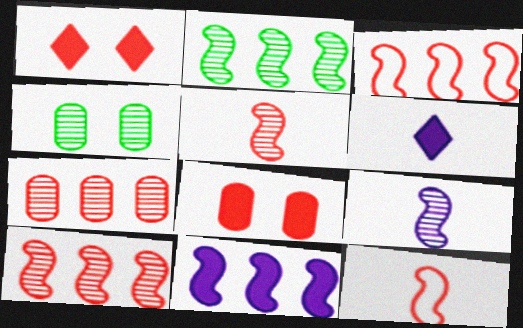[[1, 7, 12], 
[2, 3, 11], 
[3, 4, 6]]